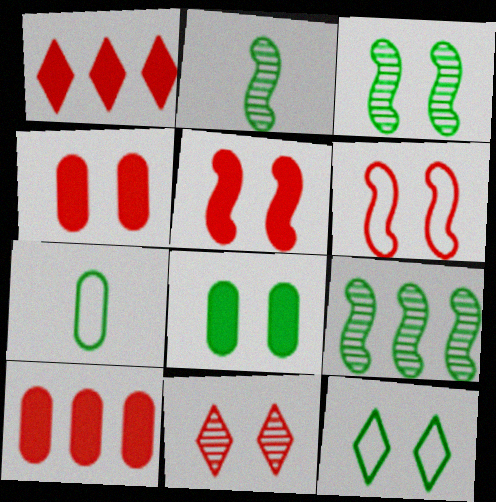[[2, 3, 9], 
[3, 8, 12], 
[4, 6, 11]]